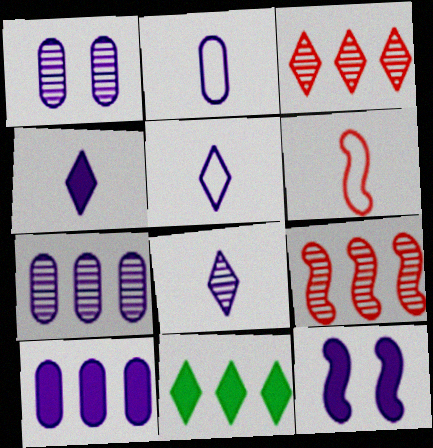[[1, 2, 10], 
[1, 6, 11], 
[4, 5, 8], 
[4, 10, 12], 
[5, 7, 12]]